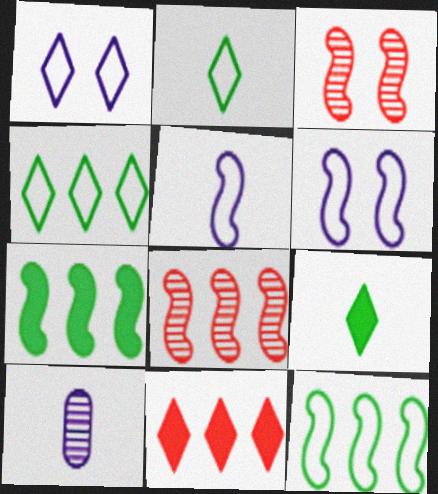[[3, 5, 7]]